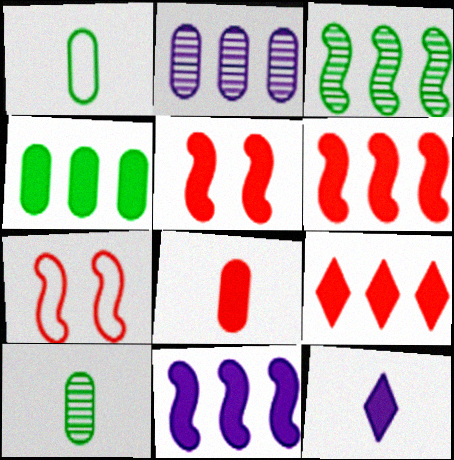[[4, 5, 12], 
[4, 9, 11], 
[5, 8, 9]]